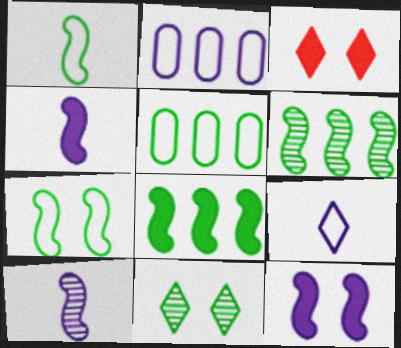[[3, 5, 10]]